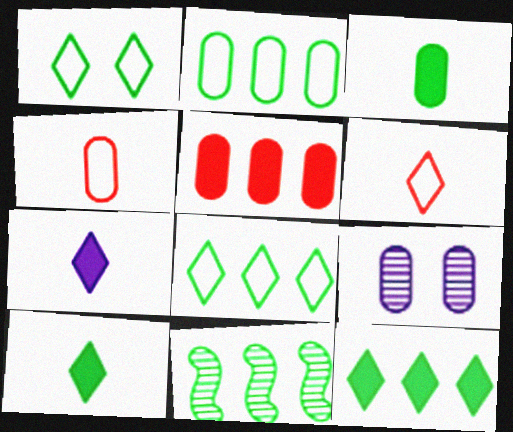[[1, 3, 11], 
[2, 11, 12]]